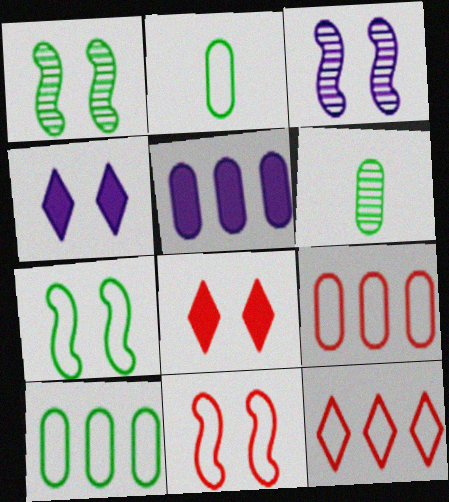[]